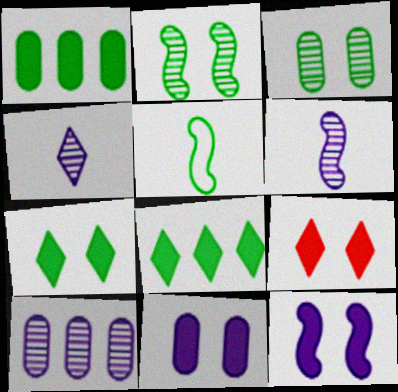[[3, 5, 8], 
[5, 9, 10]]